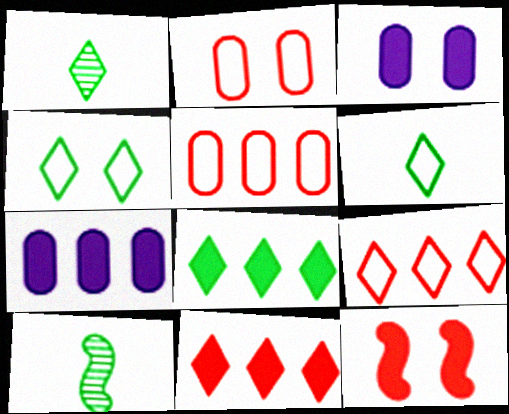[[1, 4, 8], 
[3, 9, 10]]